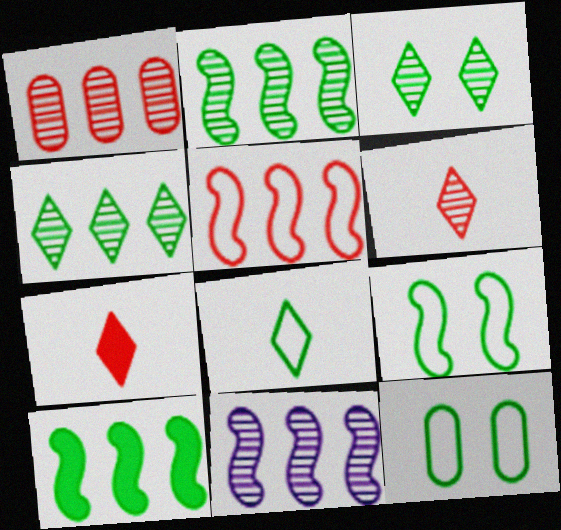[[1, 4, 11], 
[5, 10, 11], 
[7, 11, 12]]